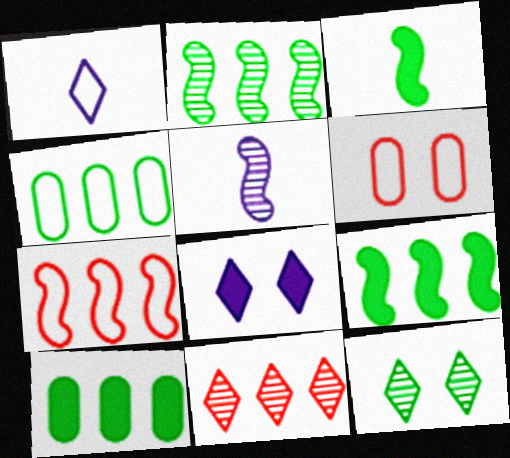[[3, 4, 12]]